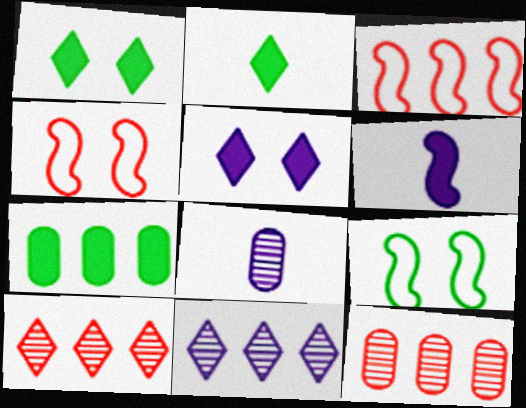[[1, 3, 8], 
[3, 7, 11]]